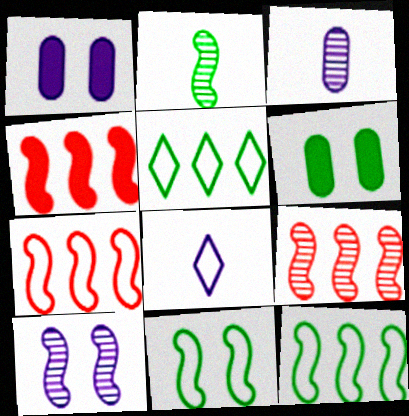[[2, 5, 6], 
[2, 9, 10], 
[4, 7, 9], 
[6, 8, 9]]